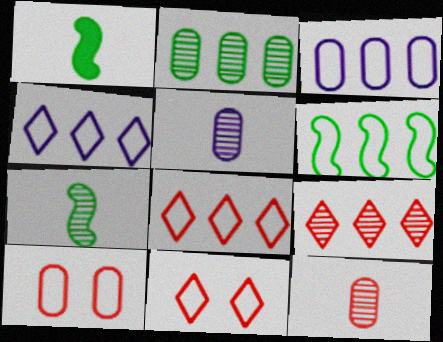[[3, 6, 8]]